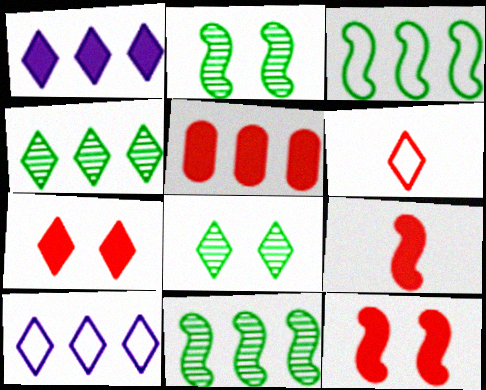[[1, 6, 8], 
[5, 7, 9], 
[5, 10, 11]]